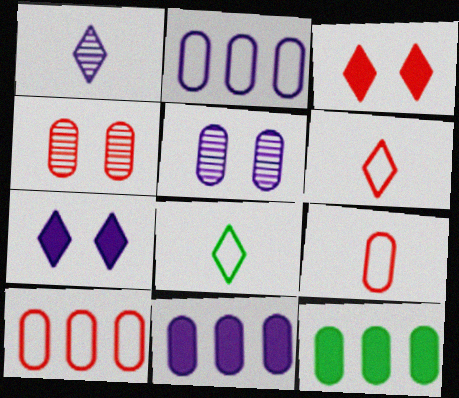[[5, 9, 12]]